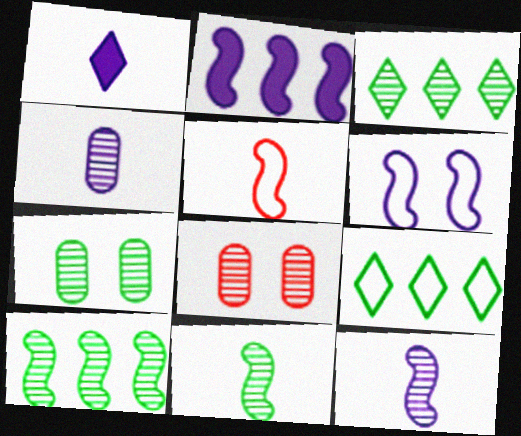[[2, 6, 12], 
[3, 7, 11], 
[3, 8, 12]]